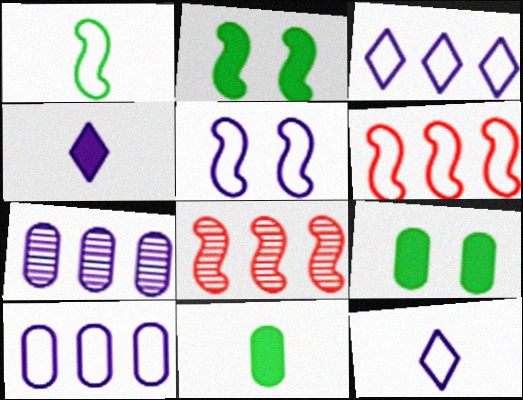[[1, 5, 6], 
[4, 5, 7], 
[5, 10, 12], 
[8, 9, 12]]